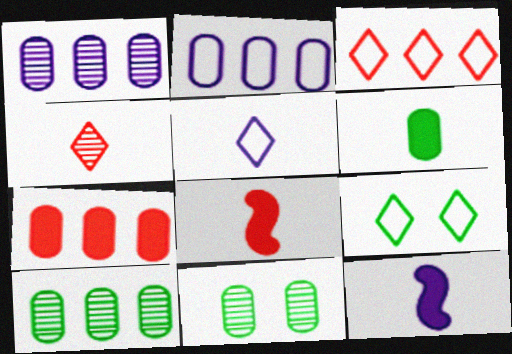[[1, 8, 9], 
[2, 7, 10], 
[3, 5, 9], 
[3, 11, 12]]